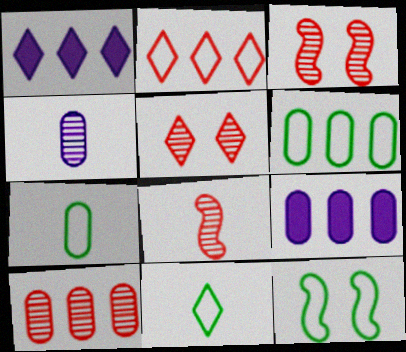[[1, 3, 7], 
[1, 5, 11], 
[3, 9, 11], 
[5, 8, 10], 
[6, 9, 10], 
[6, 11, 12]]